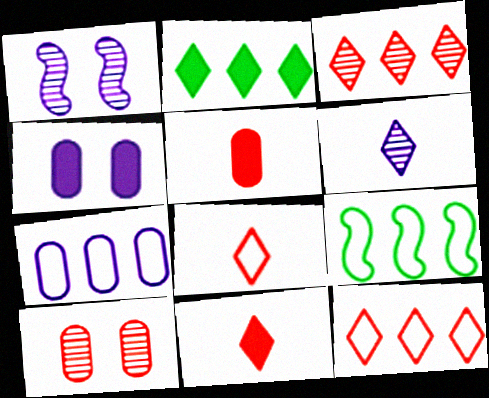[[7, 9, 12]]